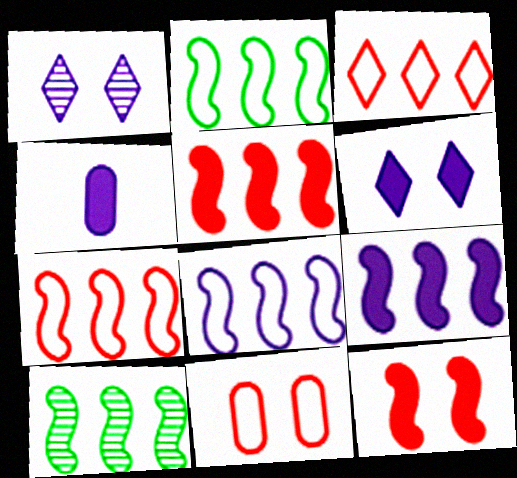[[1, 4, 8], 
[2, 7, 8], 
[4, 6, 9], 
[5, 8, 10], 
[7, 9, 10]]